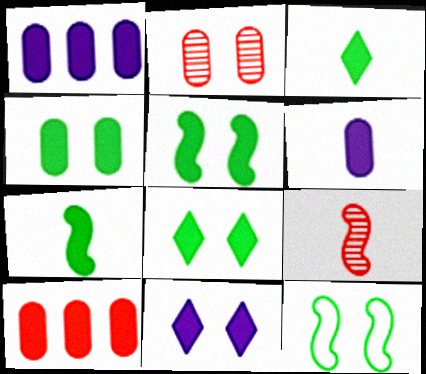[[2, 11, 12], 
[4, 5, 8], 
[4, 6, 10], 
[7, 10, 11]]